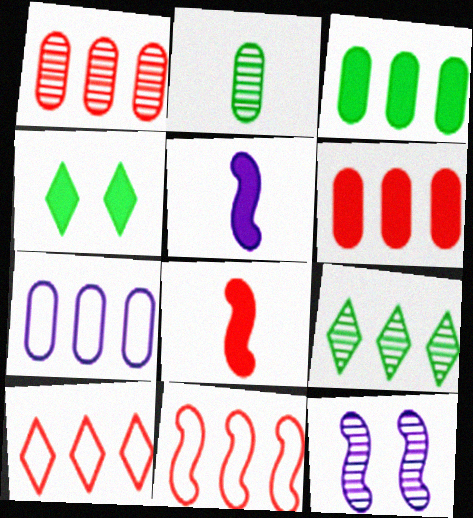[[1, 3, 7], 
[4, 5, 6]]